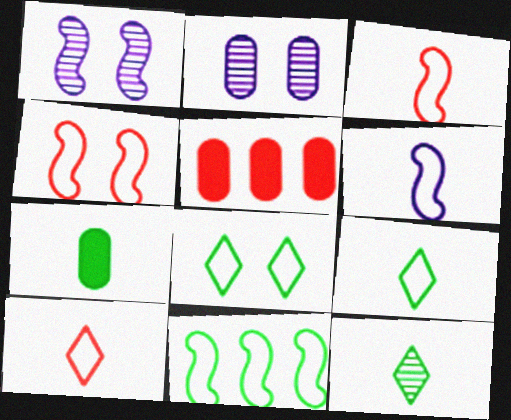[[1, 5, 9], 
[4, 6, 11]]